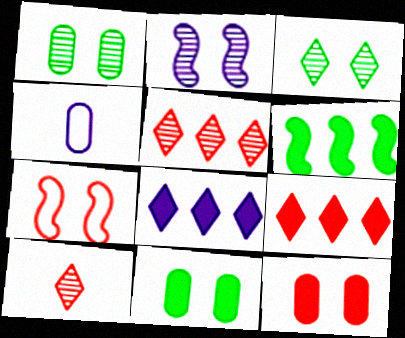[[2, 4, 8]]